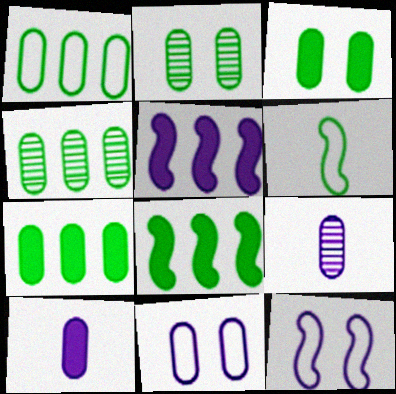[[1, 4, 7]]